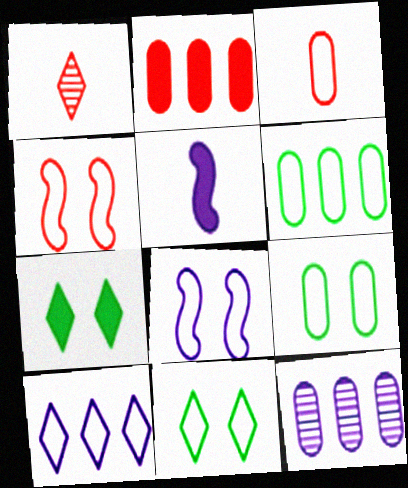[[1, 2, 4], 
[1, 7, 10], 
[2, 5, 7], 
[2, 6, 12]]